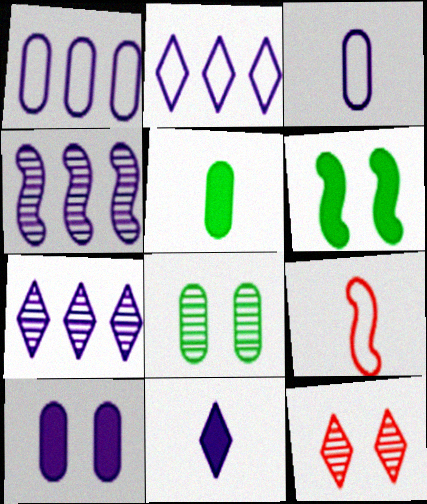[[4, 6, 9]]